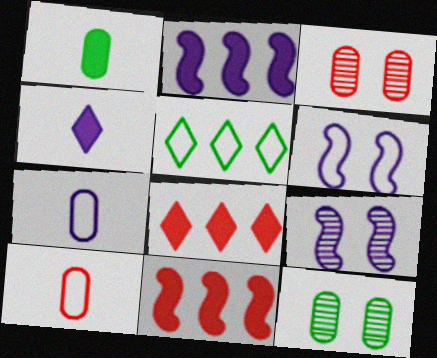[[5, 6, 10]]